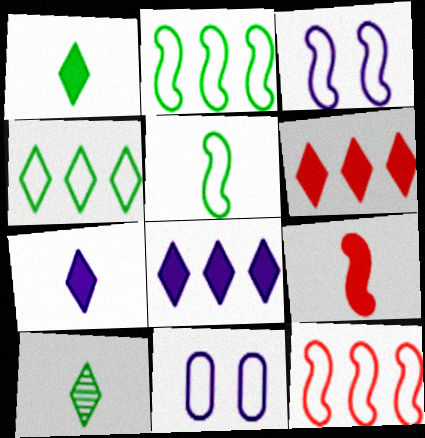[[3, 5, 12]]